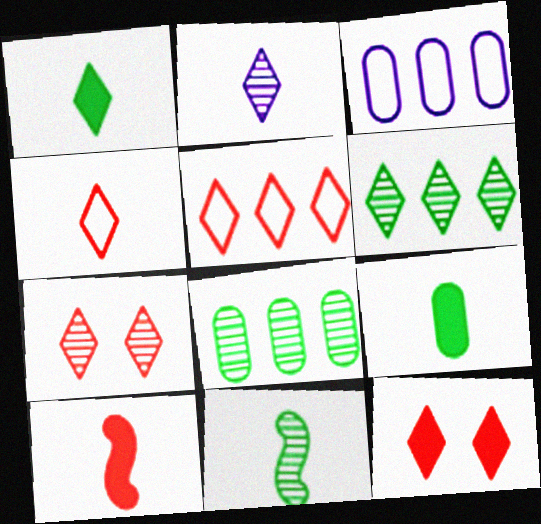[[1, 2, 4], 
[2, 6, 7], 
[3, 11, 12]]